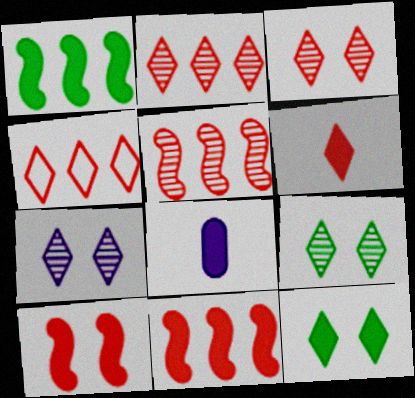[[3, 4, 6], 
[3, 7, 9], 
[8, 11, 12]]